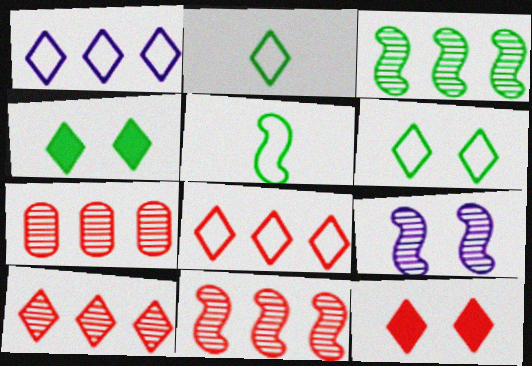[[7, 10, 11]]